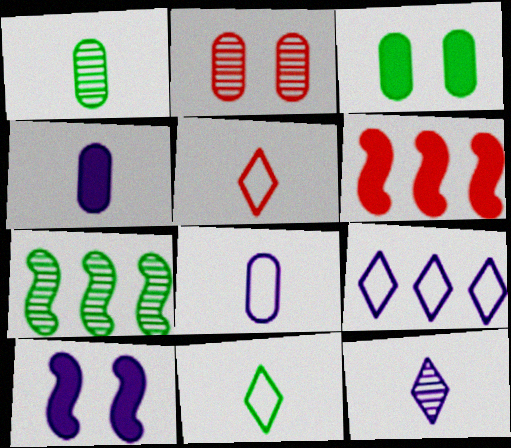[[2, 5, 6], 
[2, 7, 12], 
[3, 7, 11]]